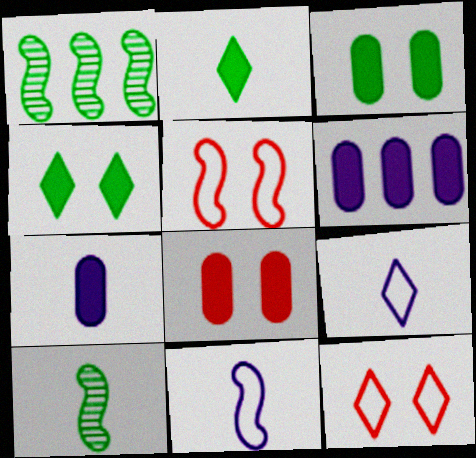[[1, 7, 12], 
[1, 8, 9], 
[6, 10, 12]]